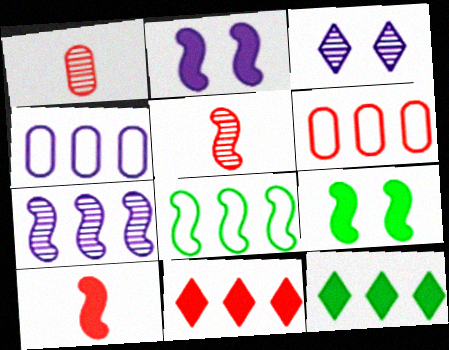[[2, 5, 8], 
[6, 7, 12]]